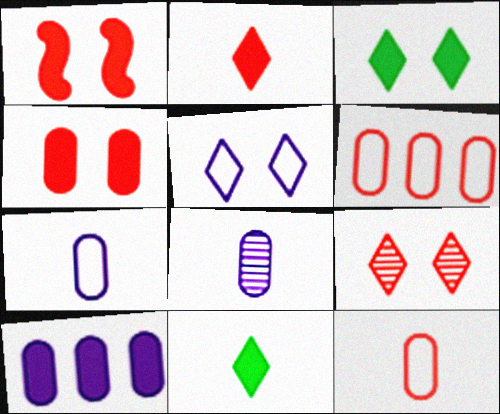[[1, 10, 11], 
[3, 5, 9]]